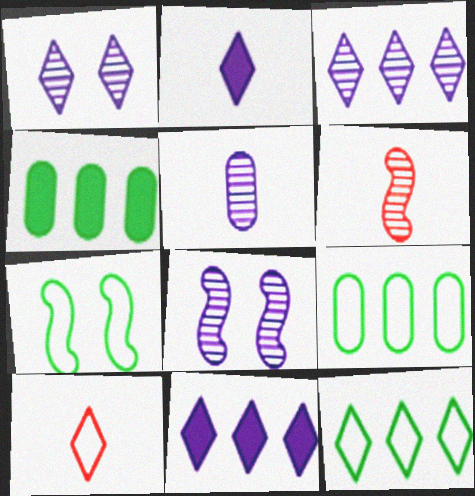[[3, 5, 8], 
[4, 8, 10]]